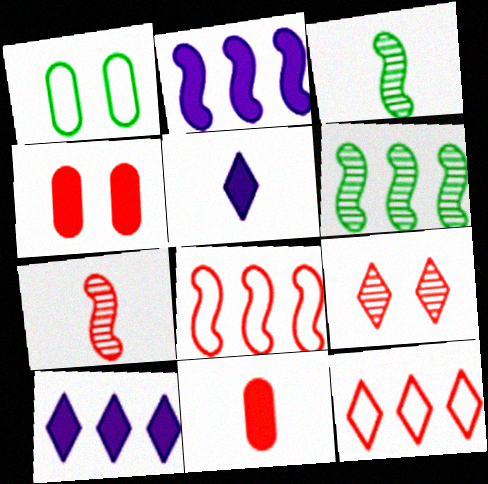[[1, 7, 10], 
[2, 6, 8], 
[4, 7, 12], 
[8, 9, 11]]